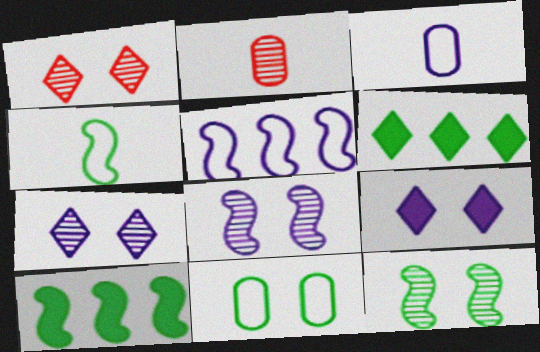[[1, 3, 10], 
[4, 10, 12]]